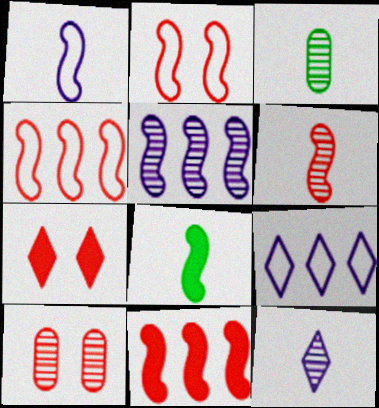[[1, 6, 8], 
[2, 5, 8], 
[2, 6, 11], 
[2, 7, 10], 
[3, 6, 12], 
[8, 9, 10]]